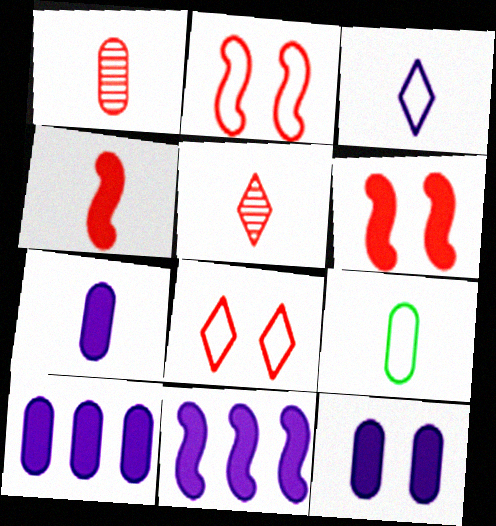[[1, 7, 9], 
[7, 10, 12]]